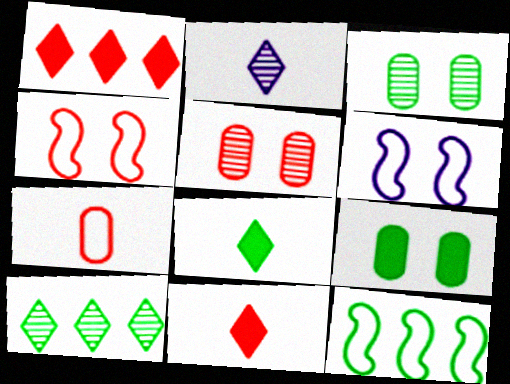[[3, 8, 12]]